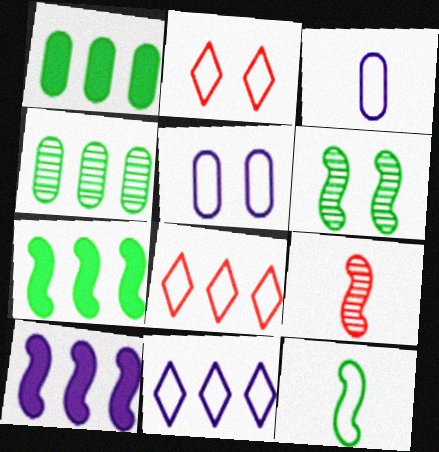[[4, 8, 10], 
[5, 8, 12], 
[6, 7, 12]]